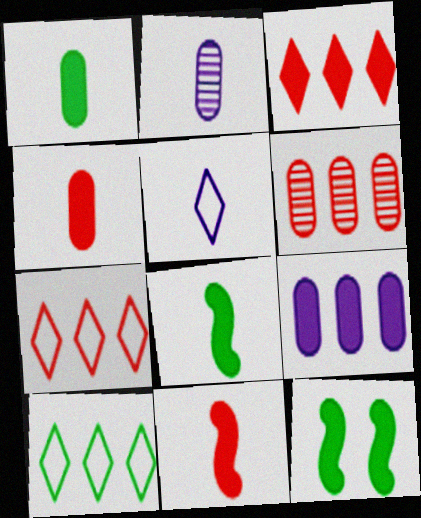[[2, 7, 12], 
[5, 6, 12]]